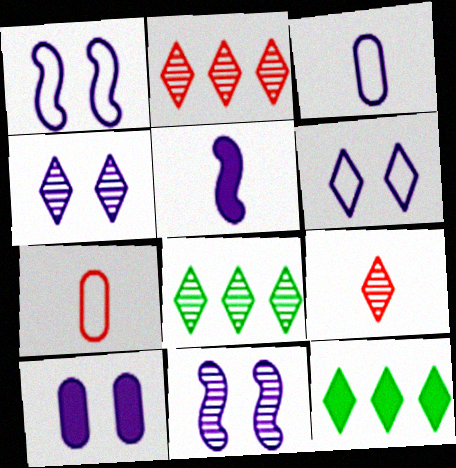[[1, 4, 10], 
[4, 8, 9], 
[6, 9, 12], 
[6, 10, 11], 
[7, 11, 12]]